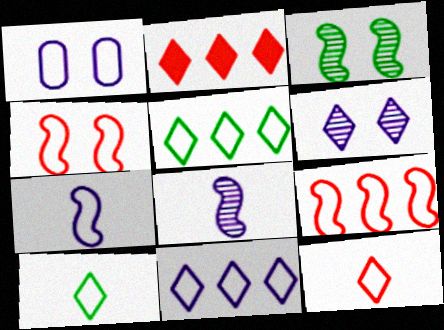[[1, 7, 11], 
[1, 9, 10], 
[2, 6, 10]]